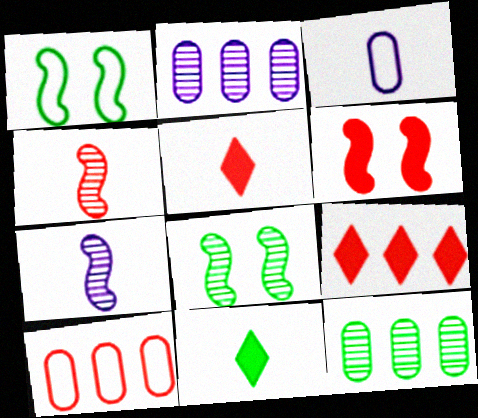[[1, 2, 5], 
[1, 11, 12], 
[3, 4, 11], 
[3, 8, 9]]